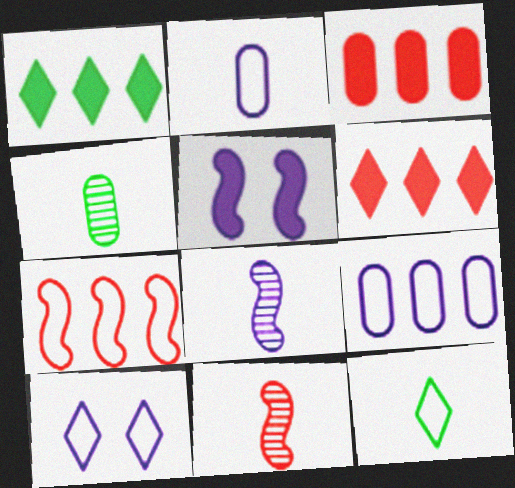[]